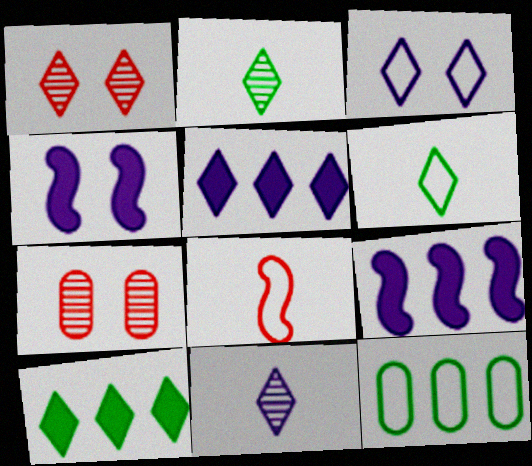[[1, 5, 6], 
[3, 5, 11], 
[3, 8, 12], 
[6, 7, 9]]